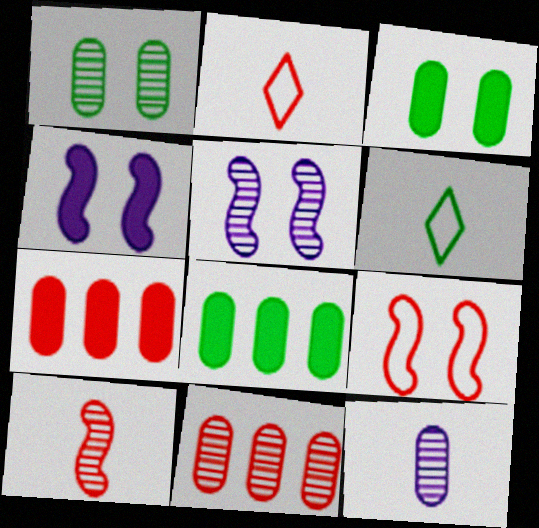[[1, 11, 12], 
[2, 5, 8], 
[4, 6, 11], 
[5, 6, 7]]